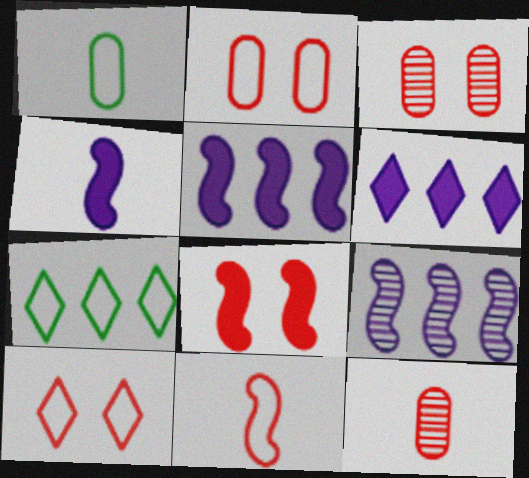[[3, 4, 7], 
[3, 8, 10]]